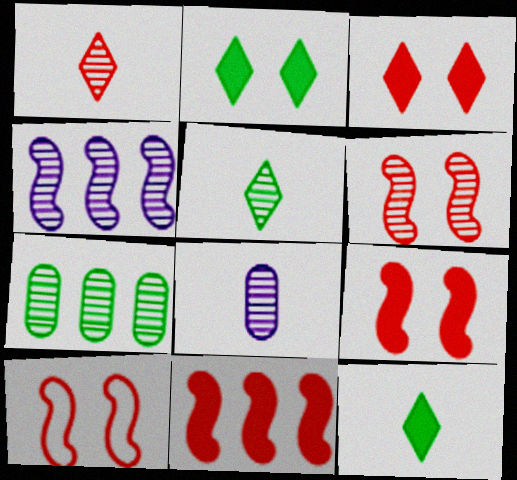[[6, 9, 10]]